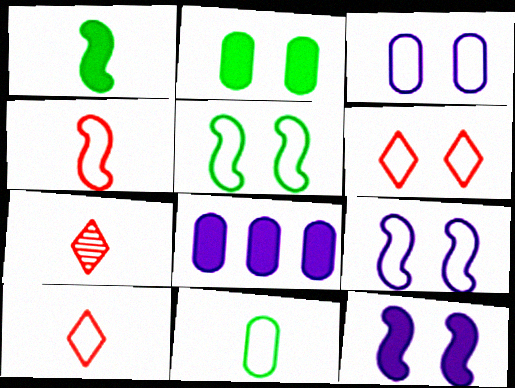[[3, 5, 6], 
[5, 7, 8]]